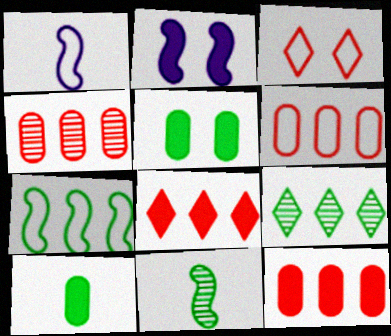[[2, 8, 10], 
[4, 6, 12]]